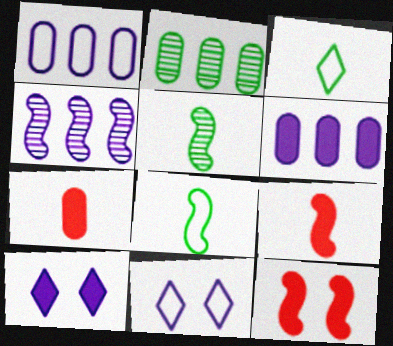[[2, 9, 11], 
[4, 8, 12]]